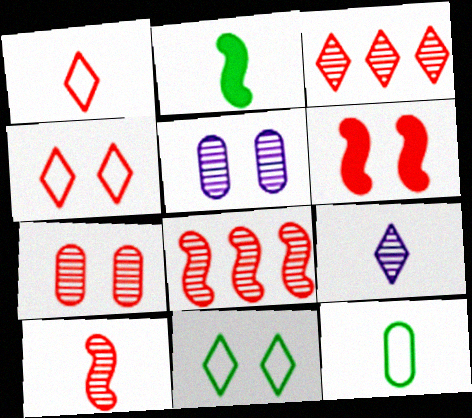[[3, 7, 10], 
[4, 6, 7], 
[5, 6, 11]]